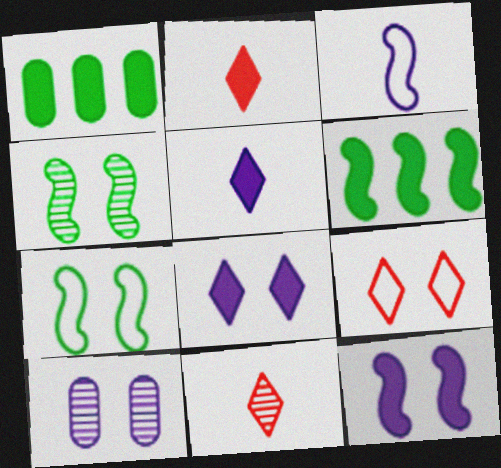[[1, 2, 12]]